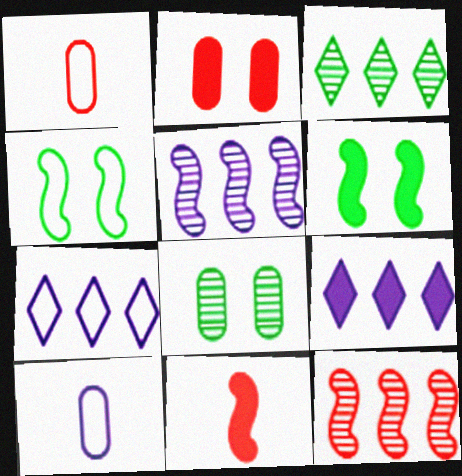[[1, 4, 7], 
[4, 5, 11], 
[7, 8, 11]]